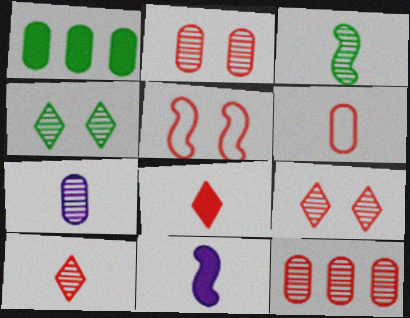[[3, 7, 10], 
[5, 8, 12]]